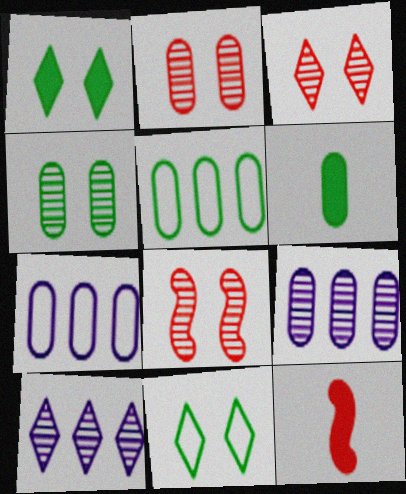[[2, 3, 8], 
[2, 6, 7], 
[4, 5, 6], 
[9, 11, 12]]